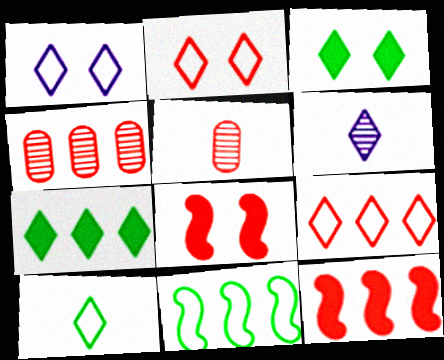[[1, 9, 10], 
[2, 5, 12], 
[2, 6, 7], 
[3, 6, 9], 
[4, 9, 12], 
[5, 8, 9]]